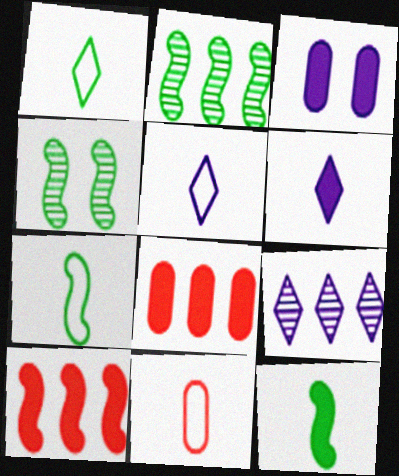[[4, 5, 8], 
[5, 7, 11]]